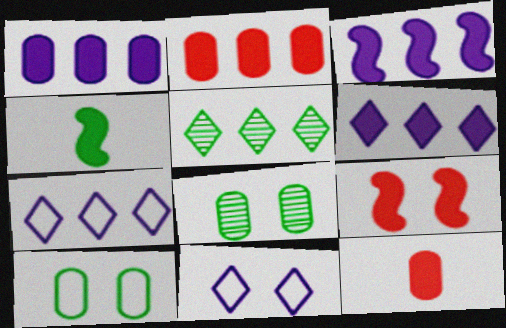[[1, 3, 6], 
[3, 4, 9], 
[4, 5, 10], 
[8, 9, 11]]